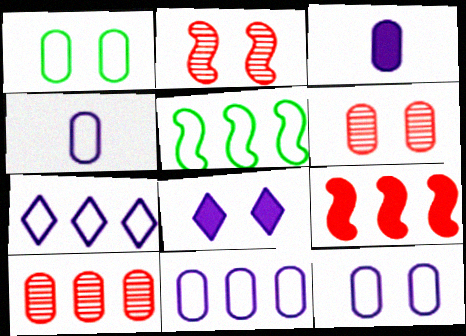[[1, 2, 8], 
[1, 3, 10], 
[4, 11, 12]]